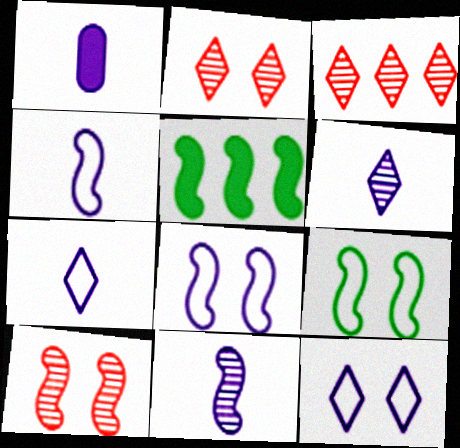[[1, 3, 9], 
[1, 4, 6], 
[1, 7, 11], 
[4, 5, 10]]